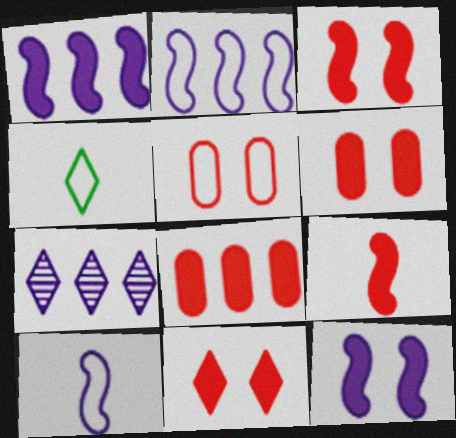[[2, 4, 5], 
[3, 6, 11], 
[4, 7, 11], 
[8, 9, 11]]